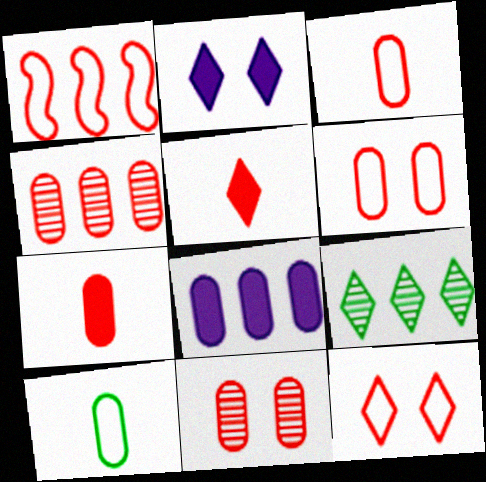[[1, 3, 12], 
[1, 5, 11], 
[1, 8, 9], 
[4, 6, 7], 
[8, 10, 11]]